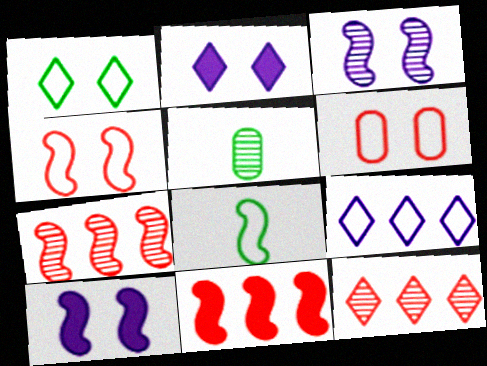[[3, 5, 12], 
[3, 8, 11], 
[6, 8, 9], 
[7, 8, 10]]